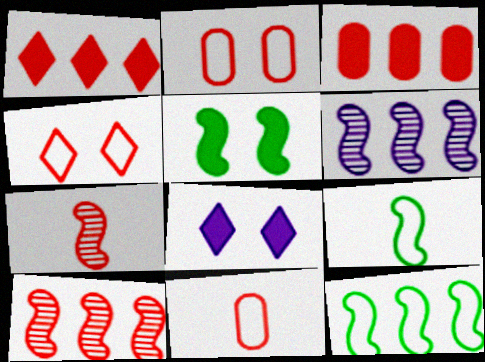[[1, 2, 7], 
[3, 4, 7]]